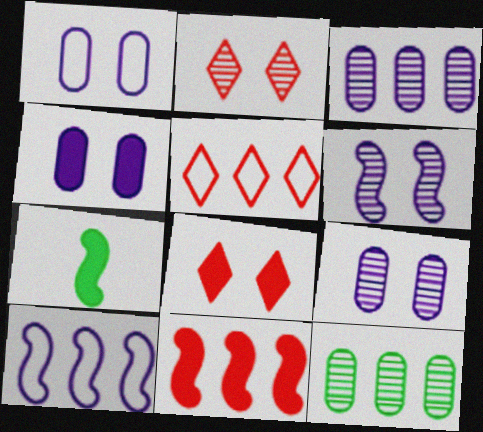[[1, 4, 9], 
[5, 7, 9]]